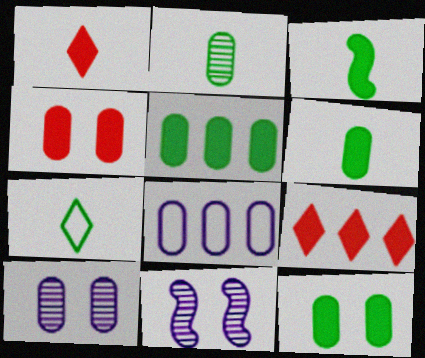[[2, 3, 7], 
[2, 4, 8], 
[5, 6, 12]]